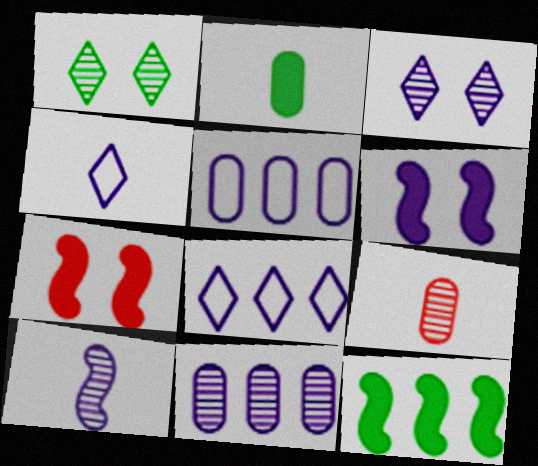[[3, 10, 11], 
[4, 6, 11]]